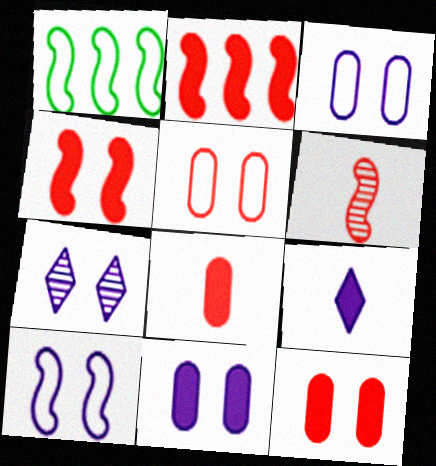[[1, 7, 8], 
[7, 10, 11]]